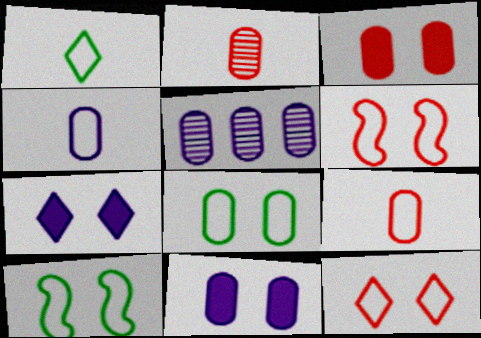[[4, 5, 11]]